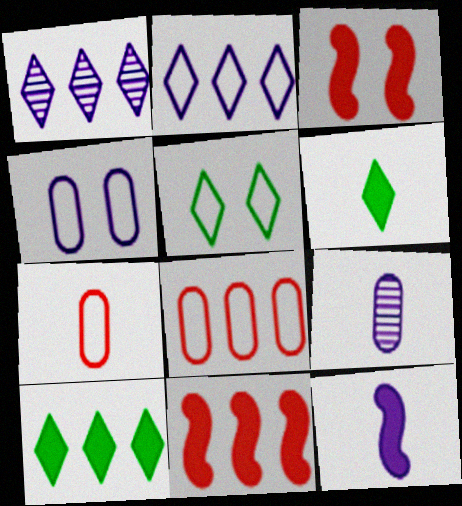[[1, 4, 12], 
[5, 9, 11]]